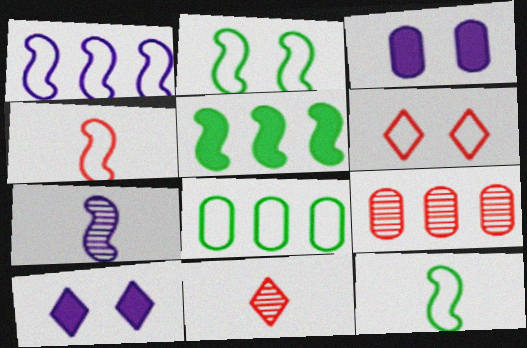[[1, 2, 4], 
[9, 10, 12]]